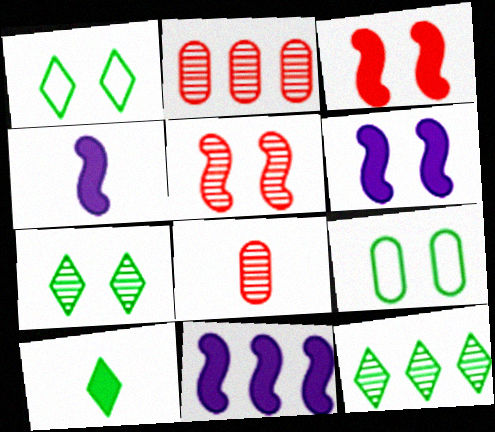[[1, 2, 4], 
[1, 8, 11], 
[1, 10, 12], 
[4, 6, 11]]